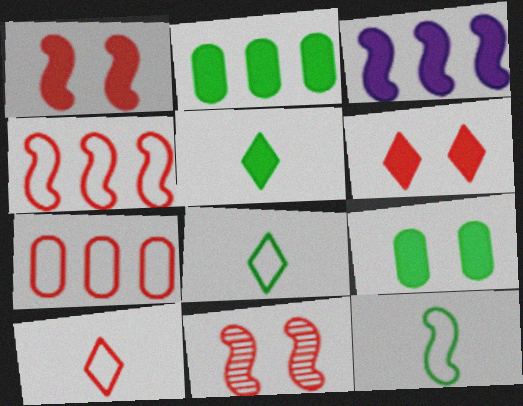[[3, 11, 12]]